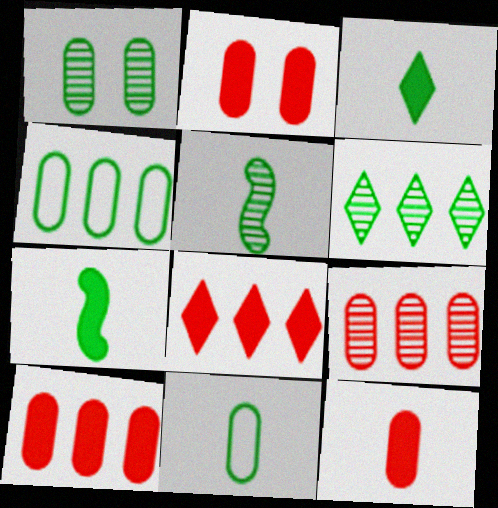[[1, 5, 6], 
[2, 10, 12], 
[3, 5, 11]]